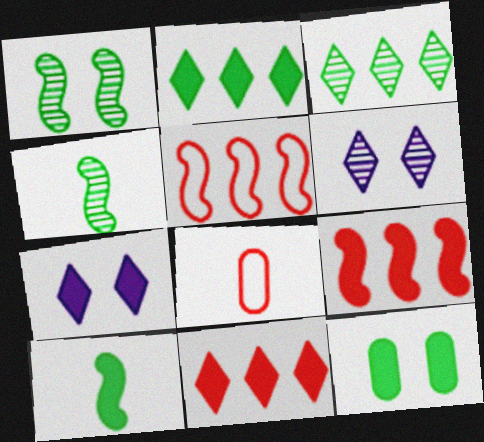[[2, 10, 12]]